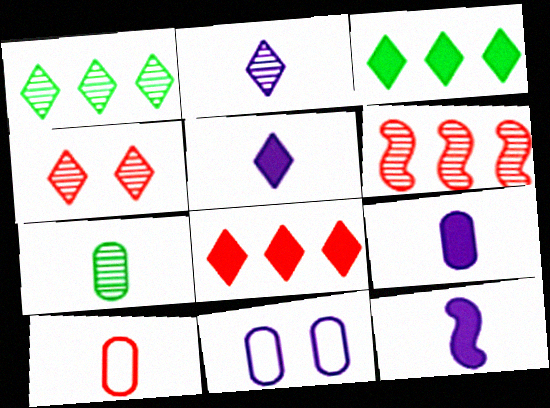[[1, 2, 4], 
[5, 9, 12], 
[7, 9, 10]]